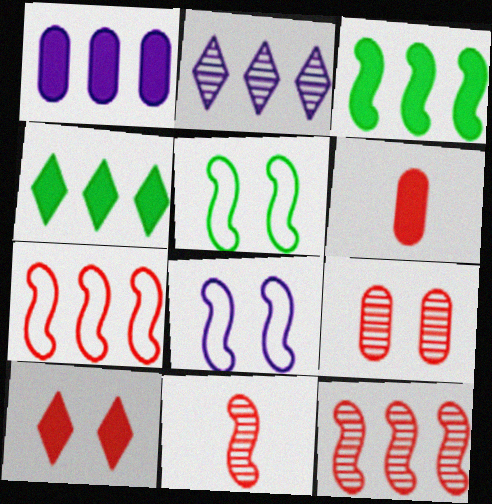[[2, 5, 6], 
[3, 8, 11]]